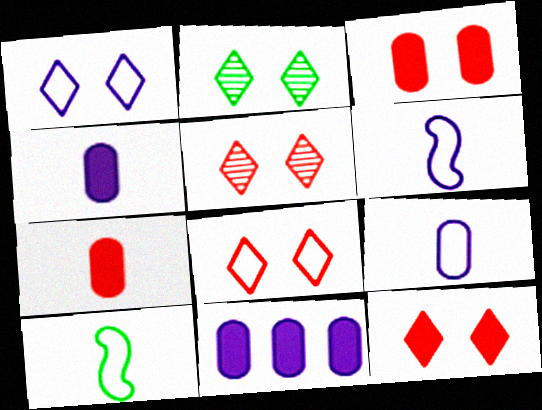[[1, 2, 12], 
[5, 8, 12], 
[5, 10, 11]]